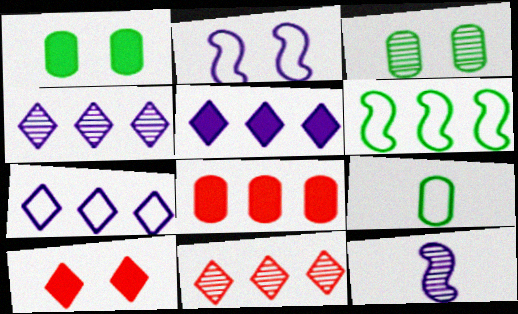[[2, 3, 10], 
[3, 11, 12], 
[4, 5, 7], 
[4, 6, 8]]